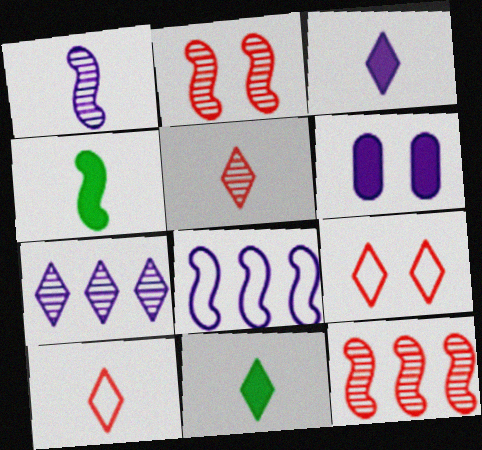[[2, 4, 8], 
[7, 9, 11]]